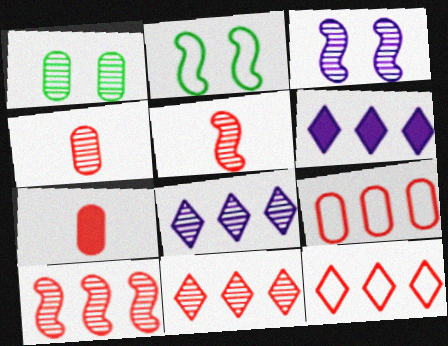[[1, 5, 8], 
[2, 4, 6], 
[2, 7, 8]]